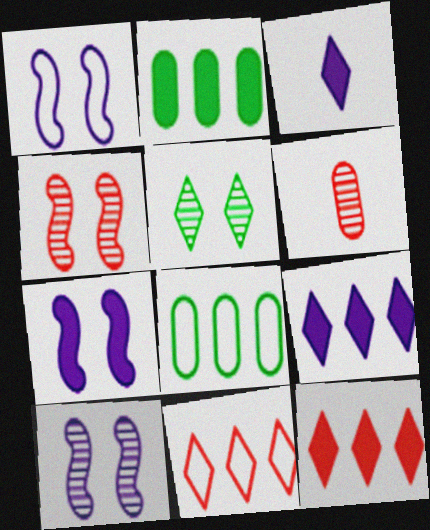[[1, 7, 10], 
[3, 4, 8], 
[3, 5, 11]]